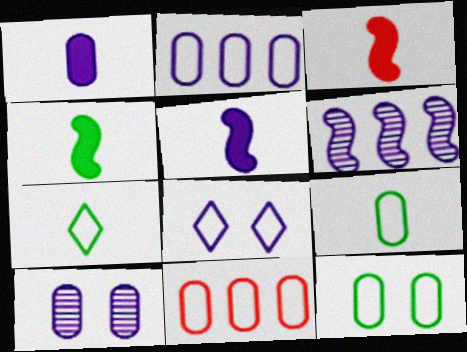[[1, 2, 10], 
[1, 6, 8], 
[3, 4, 5]]